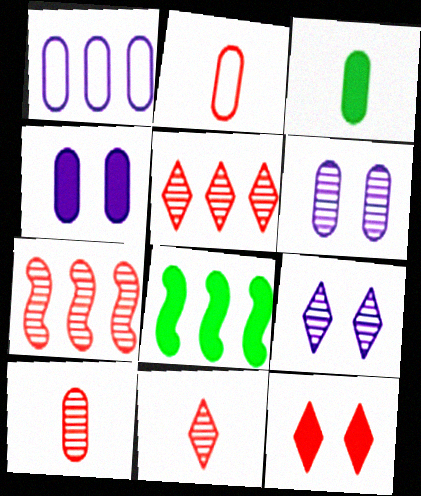[[1, 5, 8], 
[2, 7, 12], 
[2, 8, 9]]